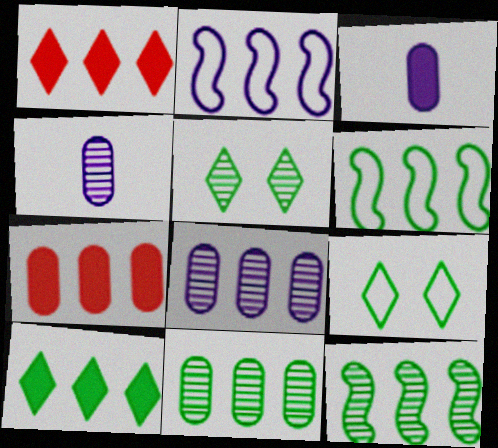[[1, 2, 11], 
[1, 6, 8], 
[6, 10, 11]]